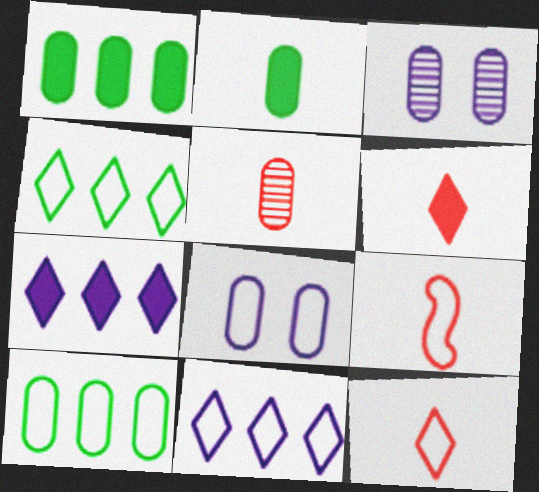[[1, 5, 8], 
[4, 8, 9], 
[5, 6, 9]]